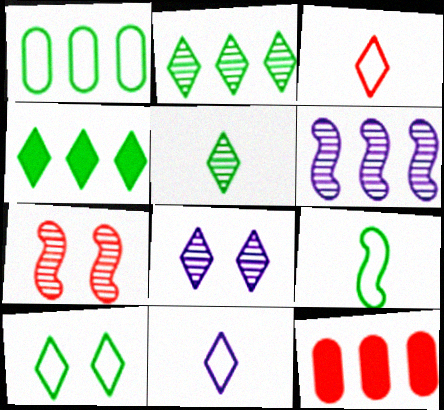[[1, 9, 10], 
[3, 4, 8], 
[3, 7, 12], 
[4, 5, 10], 
[8, 9, 12]]